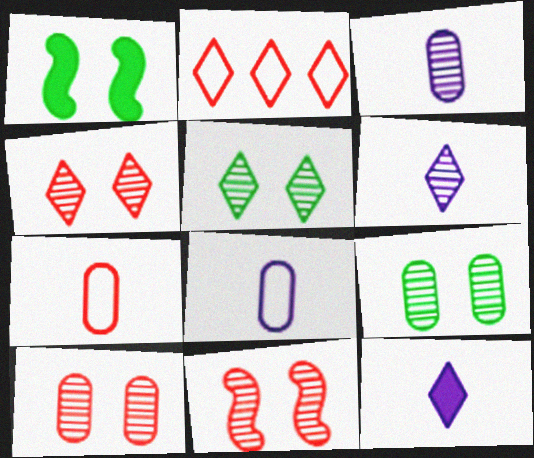[[1, 2, 3], 
[2, 5, 12], 
[4, 10, 11]]